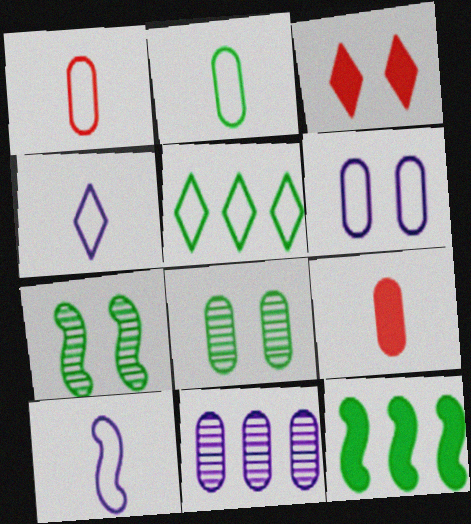[[3, 6, 7]]